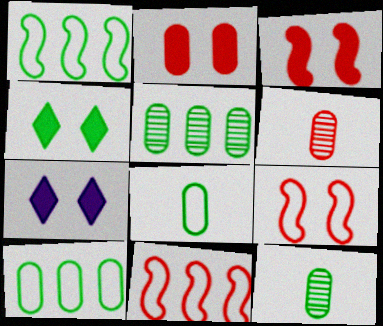[[1, 4, 12], 
[1, 6, 7], 
[7, 11, 12]]